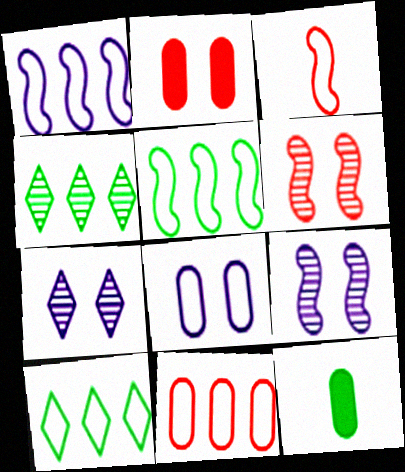[[1, 10, 11], 
[3, 8, 10]]